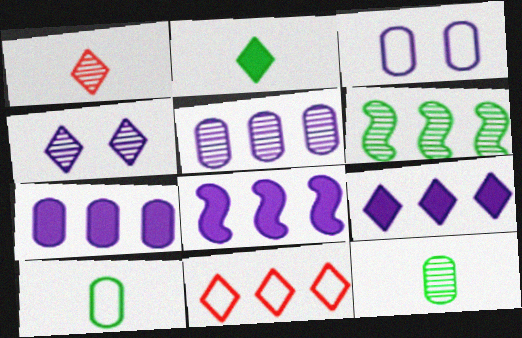[[2, 4, 11], 
[6, 7, 11], 
[7, 8, 9]]